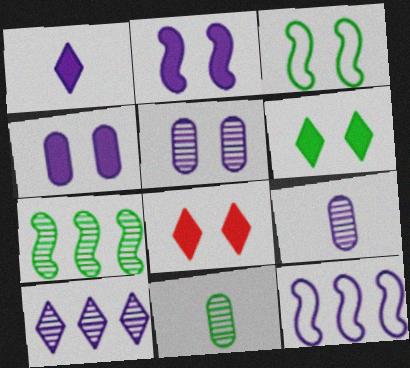[[1, 5, 12], 
[3, 5, 8], 
[8, 11, 12]]